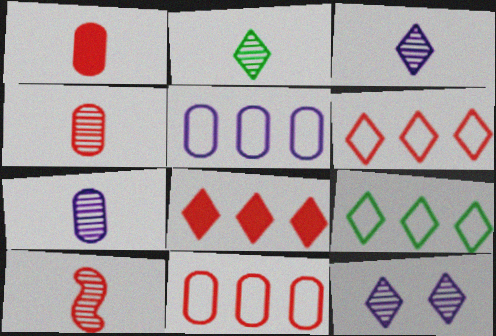[[2, 7, 10]]